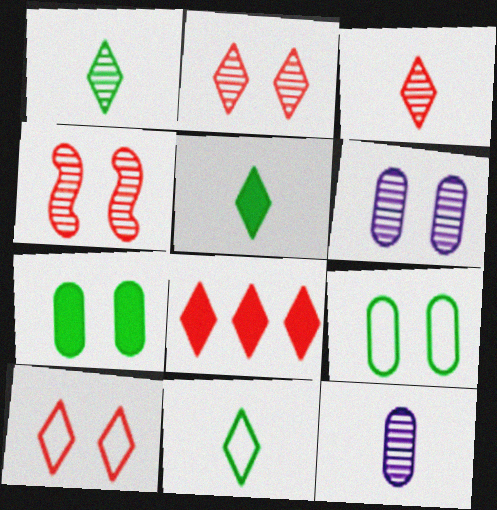[[1, 5, 11], 
[3, 8, 10]]